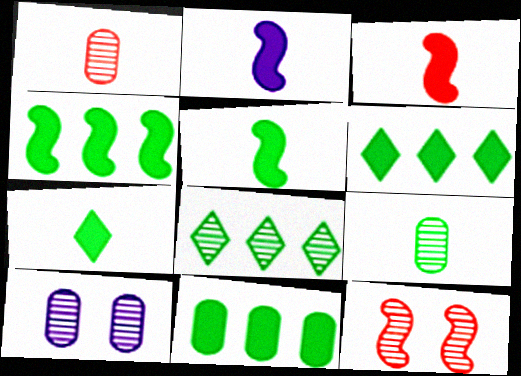[[2, 3, 5], 
[4, 6, 11]]